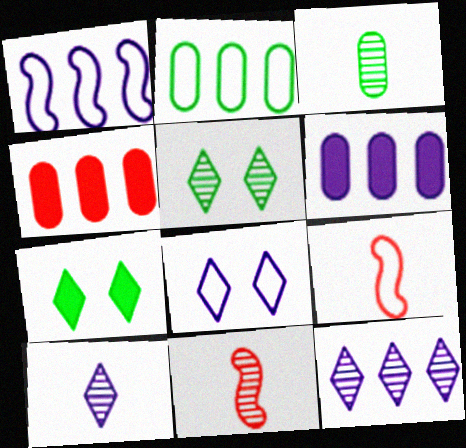[[1, 6, 12], 
[2, 8, 9], 
[3, 10, 11], 
[5, 6, 9]]